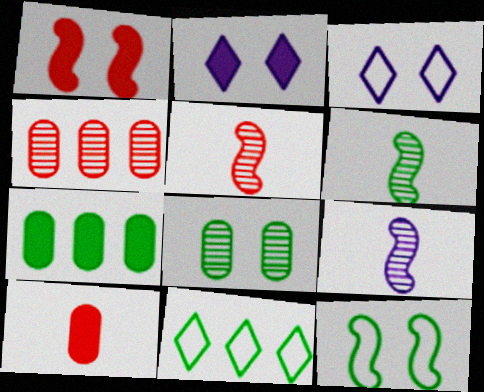[[1, 3, 8], 
[3, 5, 7], 
[5, 6, 9]]